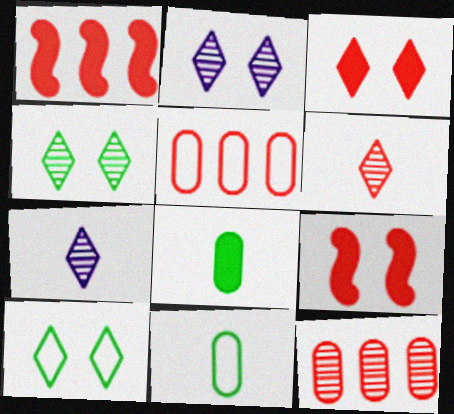[[1, 2, 11], 
[2, 3, 10], 
[5, 6, 9]]